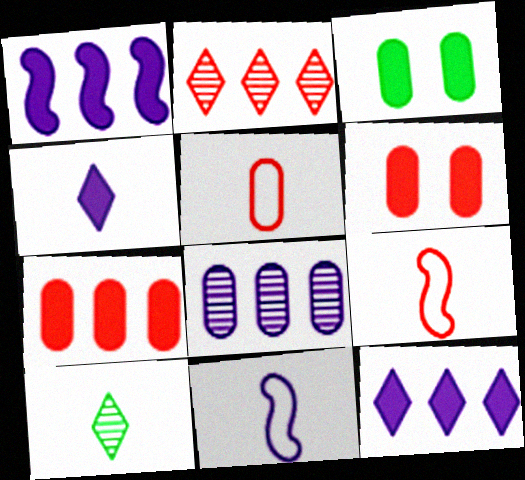[[2, 3, 11], 
[2, 6, 9], 
[3, 5, 8]]